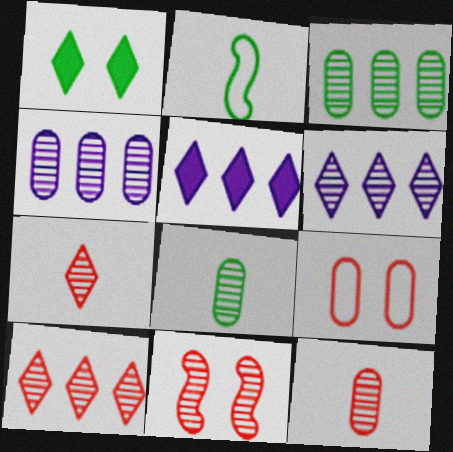[[1, 2, 3], 
[6, 8, 11], 
[10, 11, 12]]